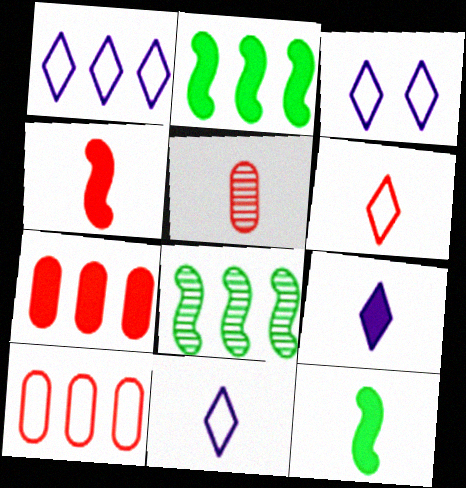[[1, 3, 11], 
[1, 7, 8], 
[2, 3, 5], 
[4, 5, 6], 
[5, 11, 12]]